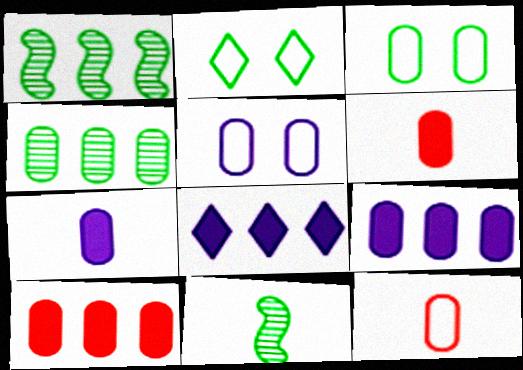[[4, 5, 6]]